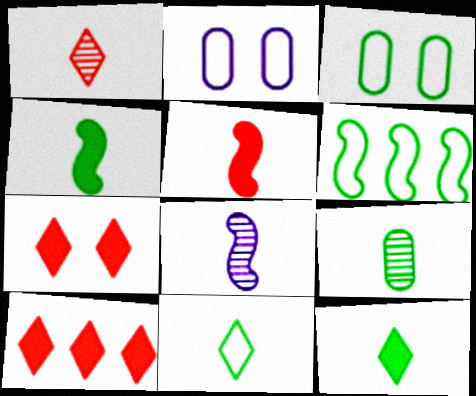[[1, 8, 9], 
[3, 6, 11], 
[3, 8, 10], 
[4, 9, 11]]